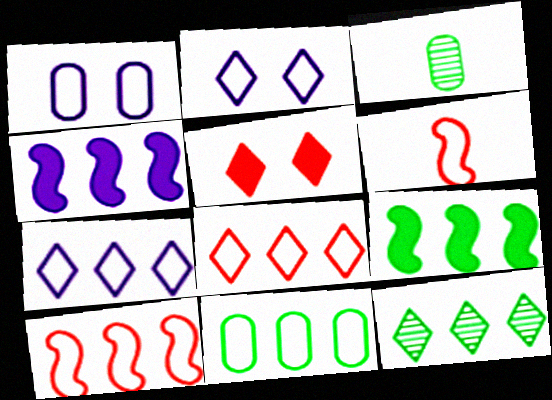[[2, 6, 11], 
[7, 10, 11], 
[9, 11, 12]]